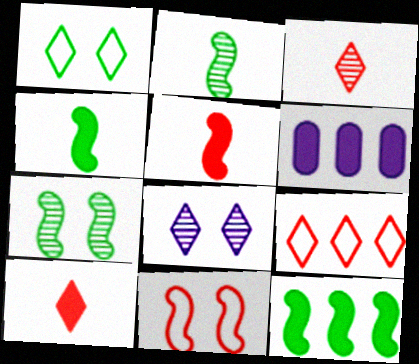[]